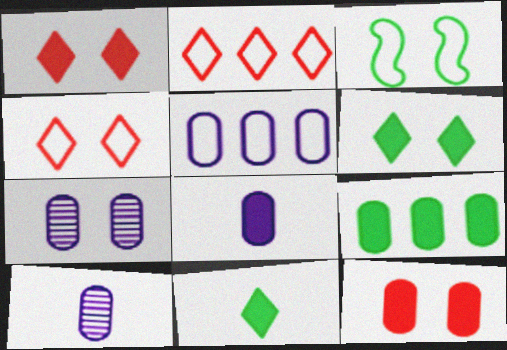[[1, 3, 7], 
[5, 7, 8], 
[8, 9, 12]]